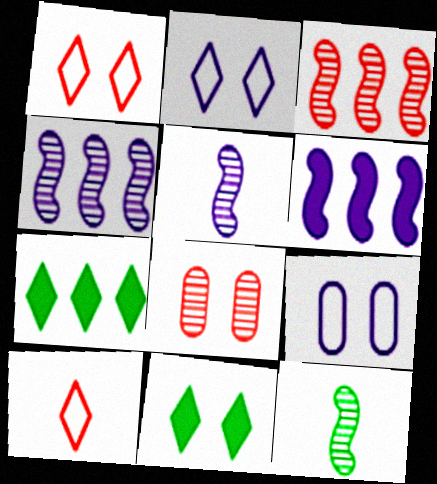[]